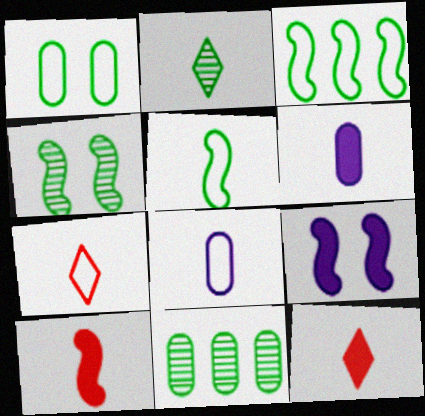[[2, 4, 11], 
[2, 8, 10], 
[5, 7, 8], 
[7, 9, 11]]